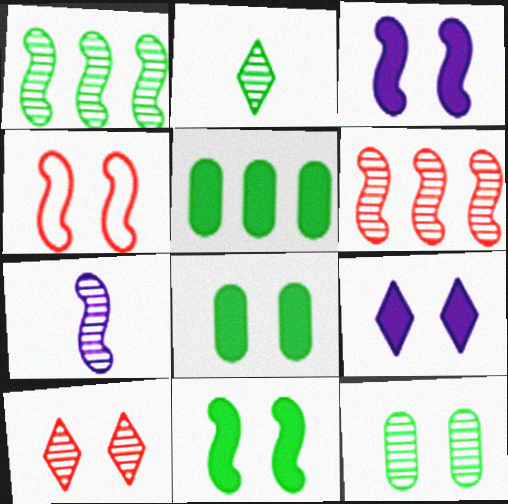[[1, 2, 12], 
[4, 9, 12]]